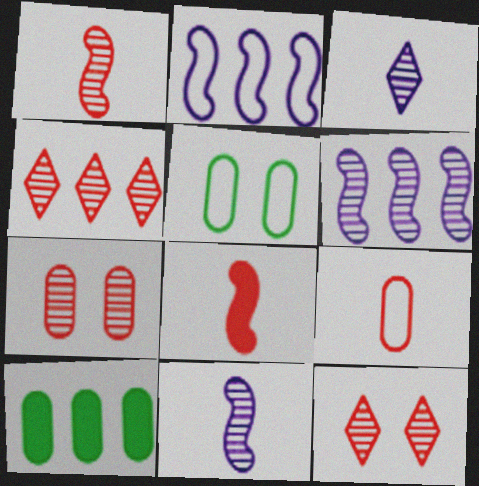[[1, 4, 7], 
[2, 4, 10]]